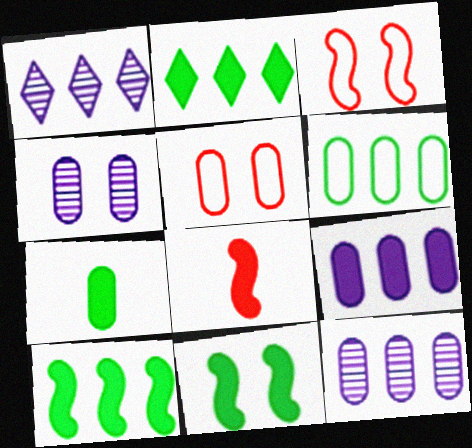[[1, 3, 7], 
[2, 7, 11], 
[5, 7, 12]]